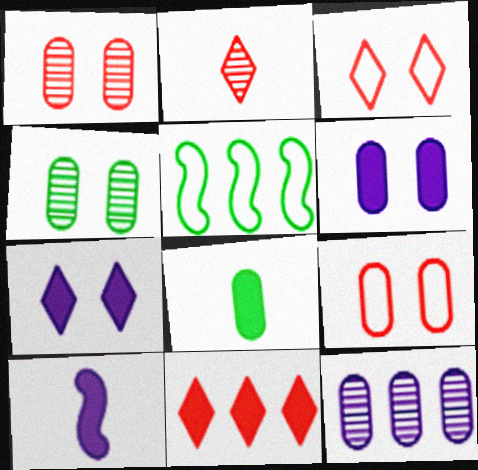[[2, 3, 11], 
[2, 5, 6], 
[4, 6, 9], 
[5, 11, 12], 
[8, 9, 12]]